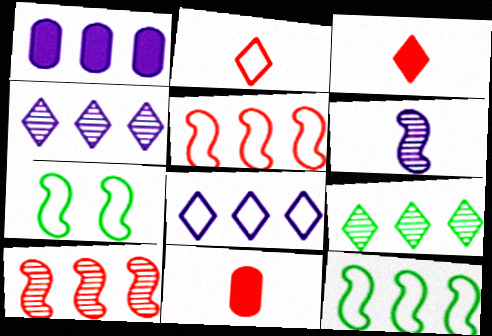[[1, 5, 9], 
[4, 7, 11]]